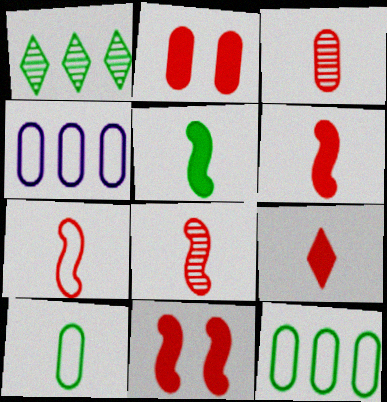[[3, 7, 9], 
[6, 7, 8]]